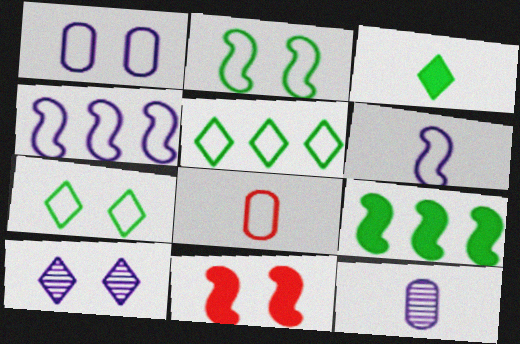[[4, 7, 8], 
[5, 11, 12], 
[8, 9, 10]]